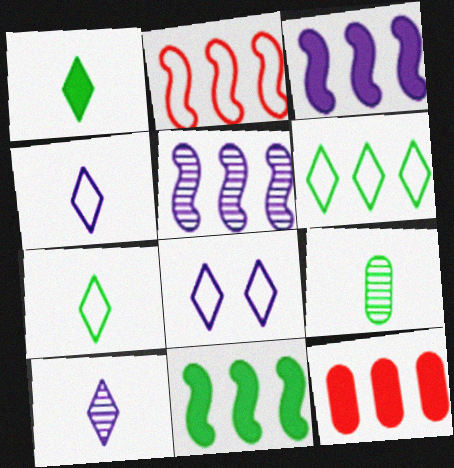[[2, 5, 11], 
[5, 6, 12]]